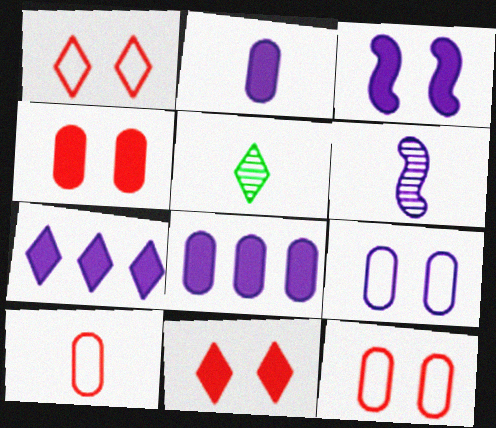[[1, 5, 7], 
[2, 3, 7], 
[6, 7, 9]]